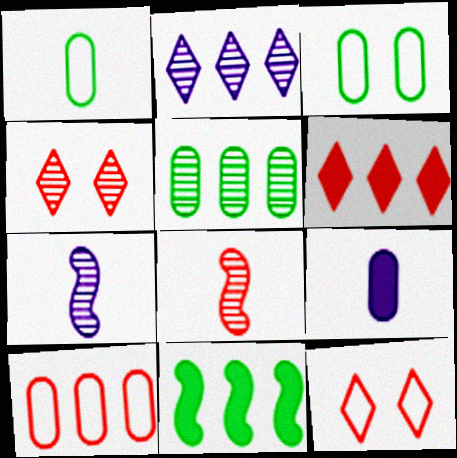[[2, 10, 11], 
[3, 6, 7], 
[4, 5, 7]]